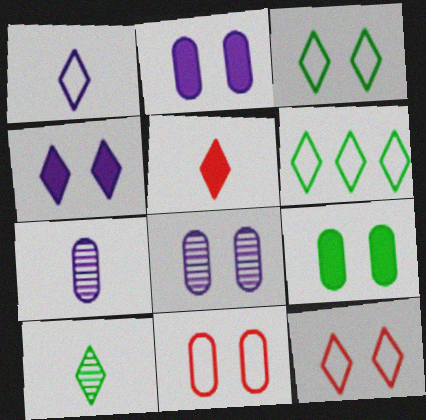[[1, 5, 10], 
[1, 6, 12], 
[8, 9, 11]]